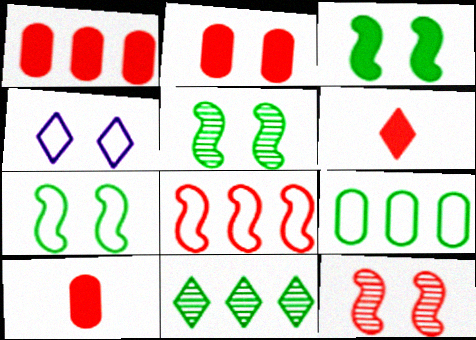[[1, 2, 10], 
[2, 4, 5], 
[3, 5, 7], 
[4, 6, 11]]